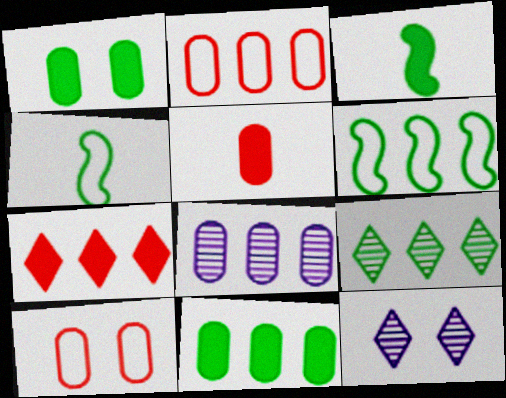[[1, 4, 9], 
[2, 3, 12], 
[2, 8, 11], 
[5, 6, 12], 
[6, 7, 8], 
[6, 9, 11]]